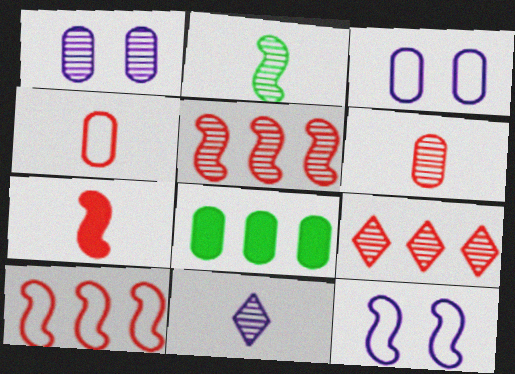[[1, 2, 9], 
[1, 4, 8], 
[2, 6, 11], 
[3, 6, 8]]